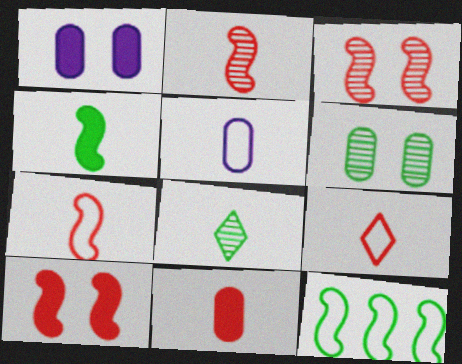[[2, 9, 11]]